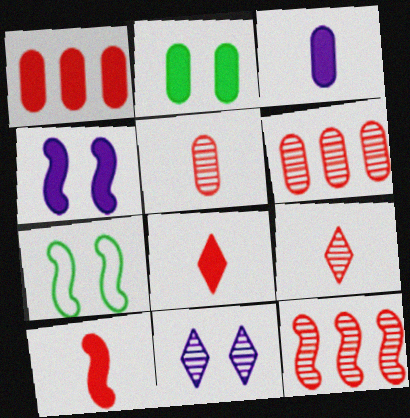[[1, 2, 3]]